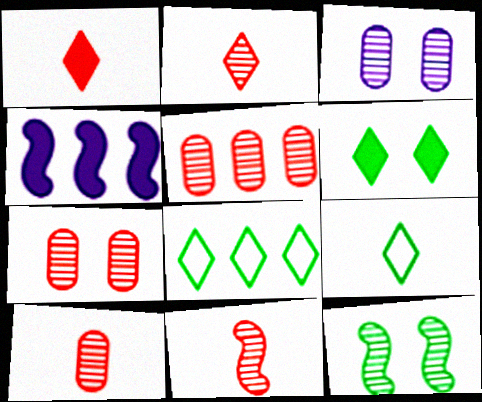[[2, 10, 11], 
[4, 5, 8], 
[4, 7, 9], 
[5, 7, 10]]